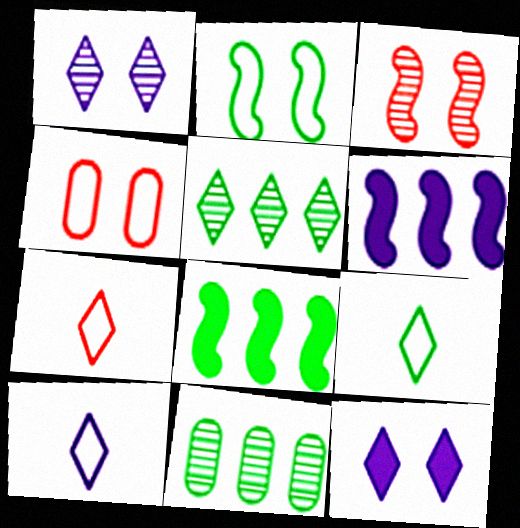[[5, 7, 12], 
[7, 9, 10]]